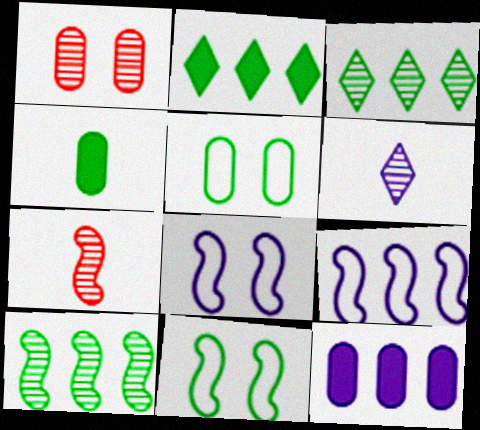[[1, 6, 10], 
[3, 4, 11], 
[6, 8, 12]]